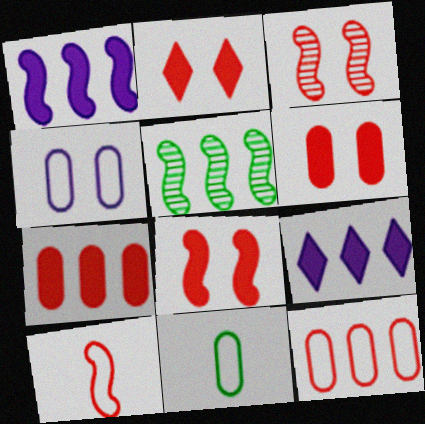[[2, 6, 8], 
[3, 9, 11], 
[4, 11, 12], 
[5, 9, 12]]